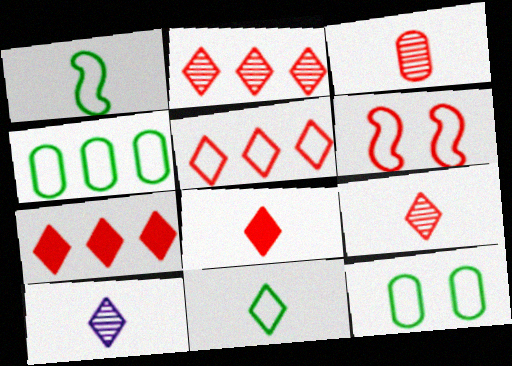[[2, 5, 7], 
[3, 6, 7], 
[8, 10, 11]]